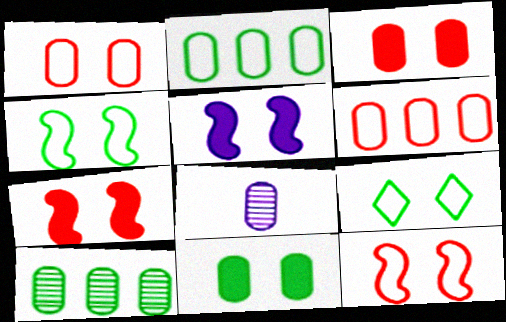[[2, 3, 8], 
[6, 8, 11]]